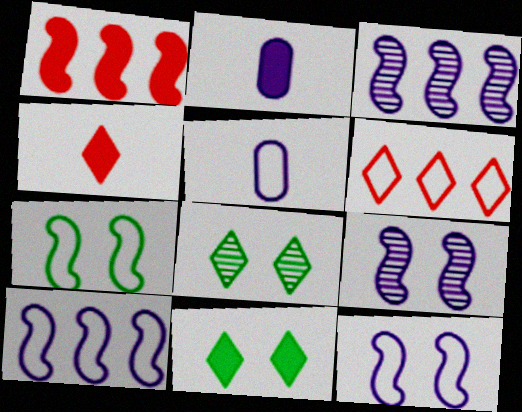[[1, 2, 11], 
[1, 5, 8], 
[5, 6, 7]]